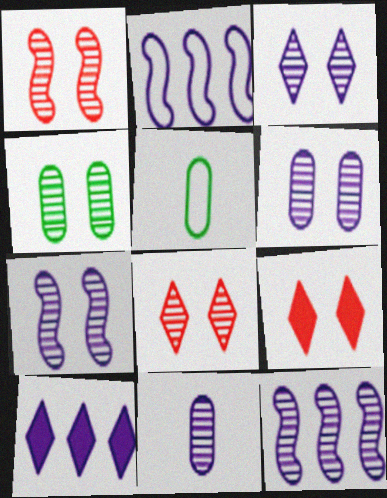[[1, 3, 4], 
[1, 5, 10], 
[3, 6, 7], 
[3, 11, 12], 
[4, 7, 8], 
[5, 9, 12]]